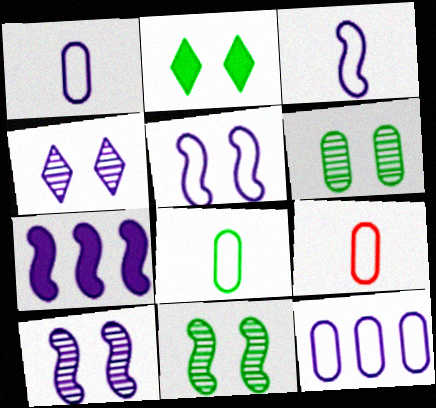[[1, 4, 7], 
[1, 8, 9], 
[3, 7, 10]]